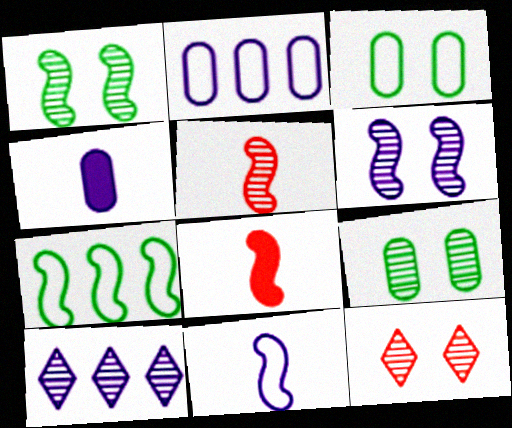[[3, 8, 10], 
[4, 7, 12], 
[5, 9, 10], 
[6, 7, 8], 
[6, 9, 12]]